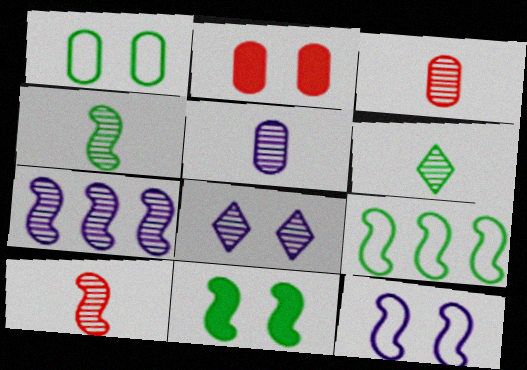[[4, 9, 11], 
[5, 6, 10], 
[5, 7, 8]]